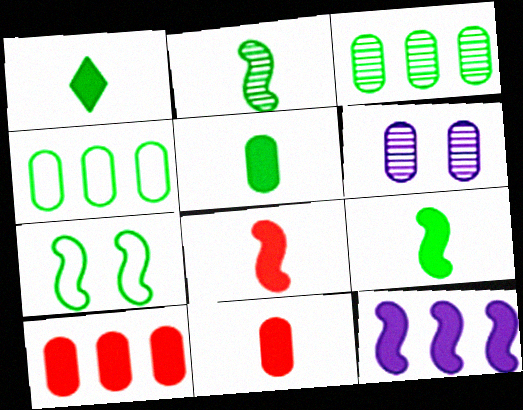[[1, 3, 7], 
[1, 5, 9], 
[4, 6, 11]]